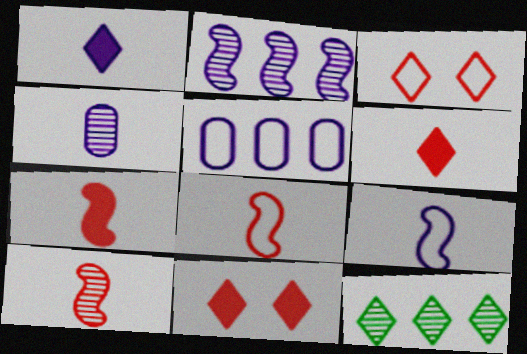[[1, 3, 12], 
[1, 4, 9], 
[7, 8, 10]]